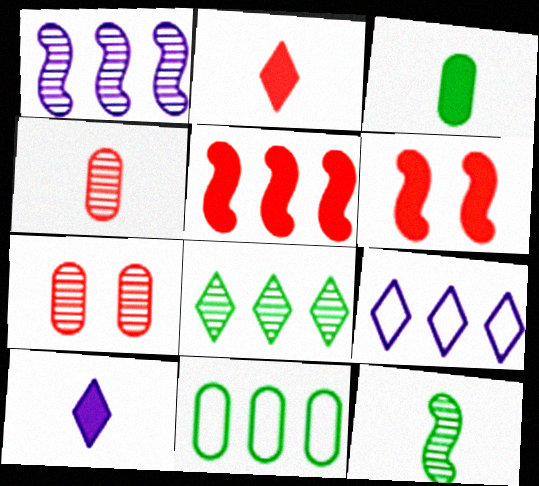[]